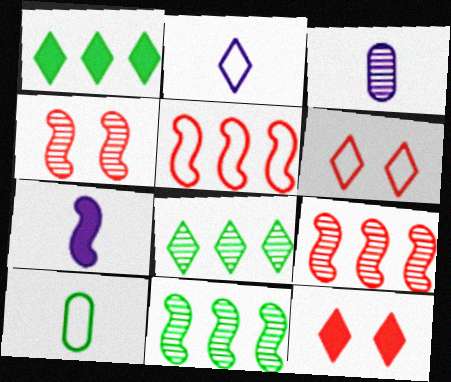[[2, 3, 7], 
[2, 8, 12], 
[3, 4, 8]]